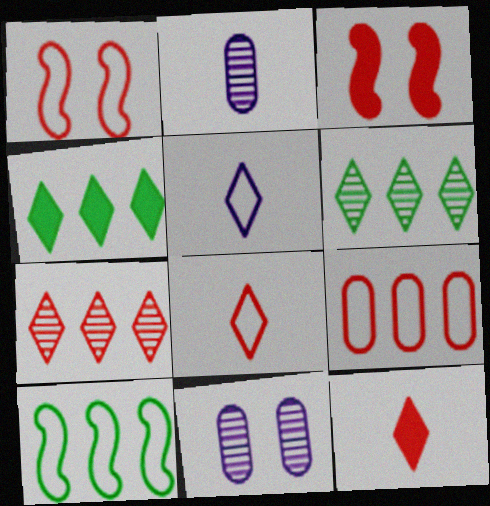[[1, 2, 4], 
[1, 8, 9], 
[10, 11, 12]]